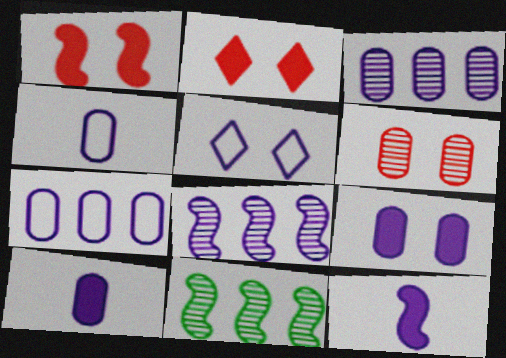[[2, 4, 11], 
[3, 4, 9], 
[3, 5, 12], 
[5, 8, 10]]